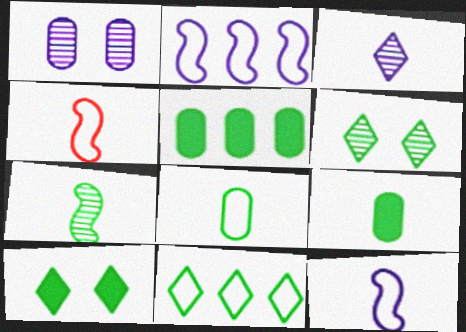[[3, 4, 9]]